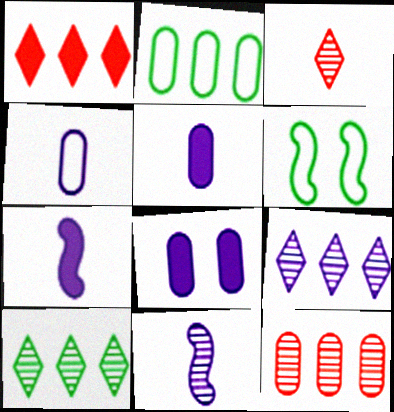[]